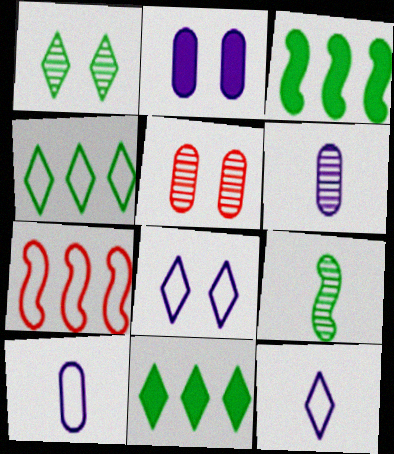[[3, 5, 12]]